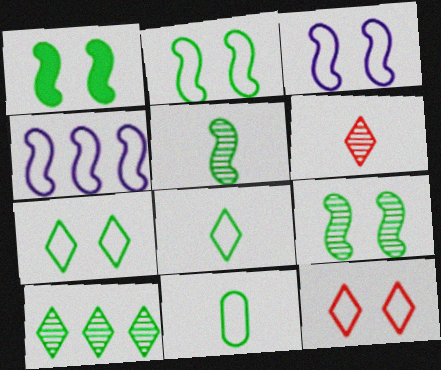[[1, 2, 9], 
[1, 10, 11], 
[4, 11, 12]]